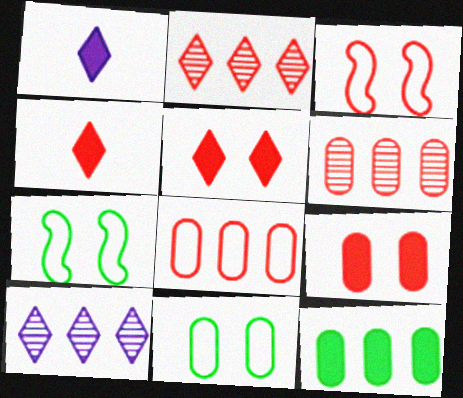[[1, 6, 7], 
[3, 4, 6]]